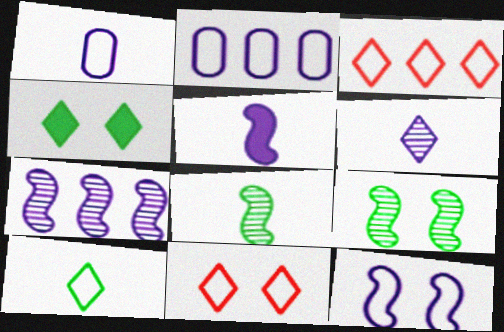[[1, 5, 6], 
[3, 4, 6], 
[5, 7, 12]]